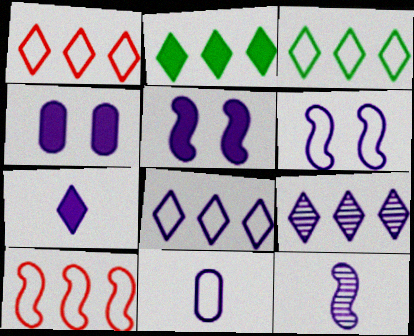[[1, 2, 9], 
[1, 3, 8], 
[4, 8, 12], 
[5, 9, 11], 
[6, 8, 11], 
[7, 11, 12]]